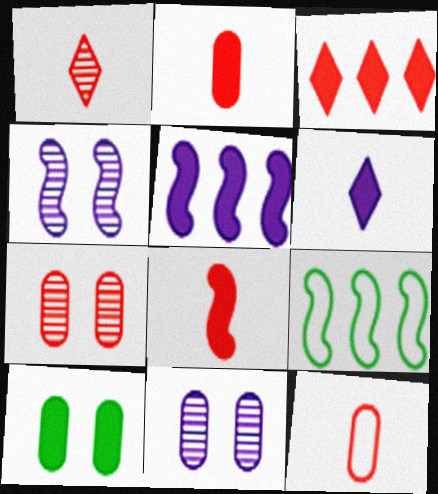[[1, 8, 12], 
[4, 8, 9], 
[6, 7, 9]]